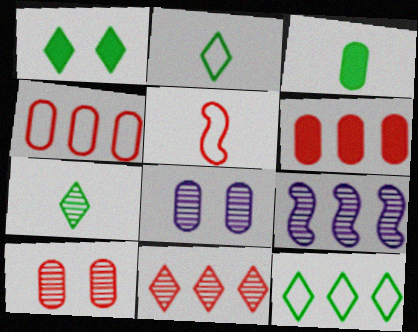[[1, 7, 12], 
[3, 4, 8], 
[6, 9, 12], 
[7, 9, 10]]